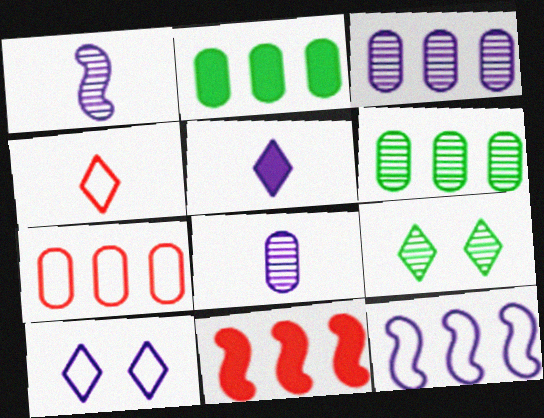[[2, 3, 7]]